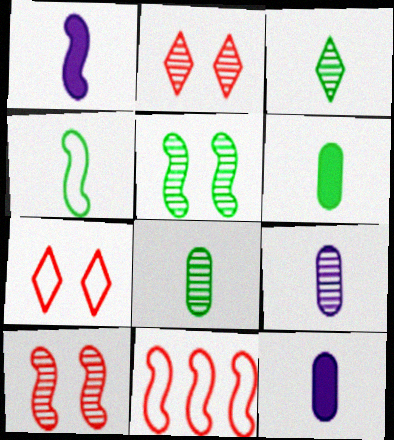[[1, 5, 11], 
[3, 4, 6]]